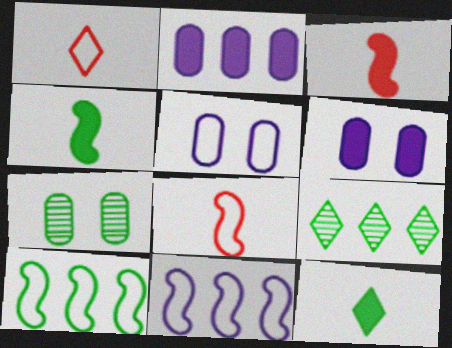[[1, 5, 10], 
[3, 5, 9], 
[6, 8, 9], 
[7, 10, 12]]